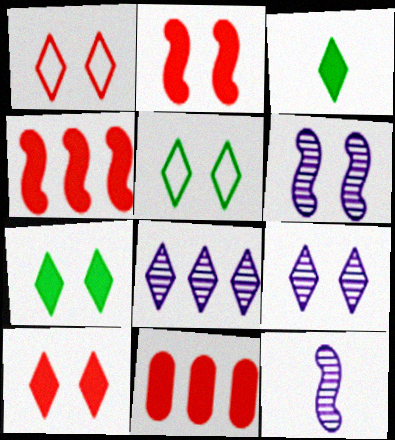[[1, 3, 8], 
[1, 7, 9], 
[5, 9, 10], 
[5, 11, 12]]